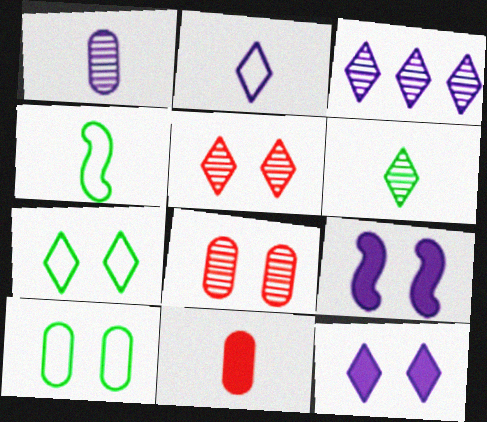[[2, 3, 12], 
[3, 5, 6], 
[5, 7, 12], 
[5, 9, 10], 
[7, 8, 9]]